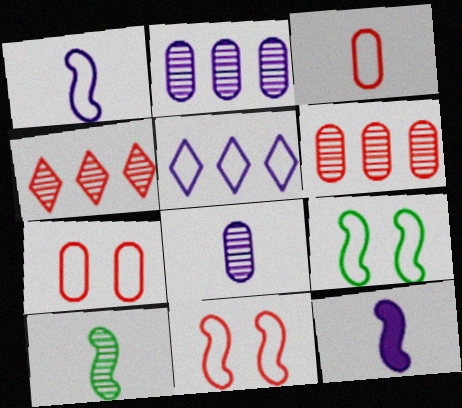[[3, 5, 9]]